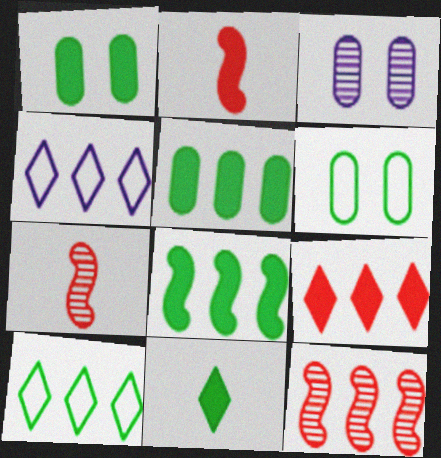[[1, 4, 7], 
[1, 8, 11], 
[2, 3, 10], 
[4, 5, 12]]